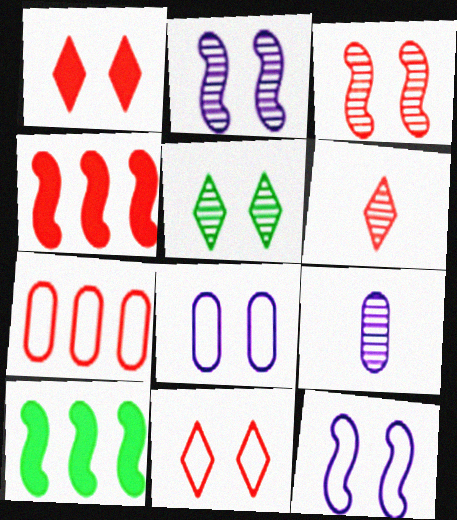[[6, 8, 10], 
[9, 10, 11]]